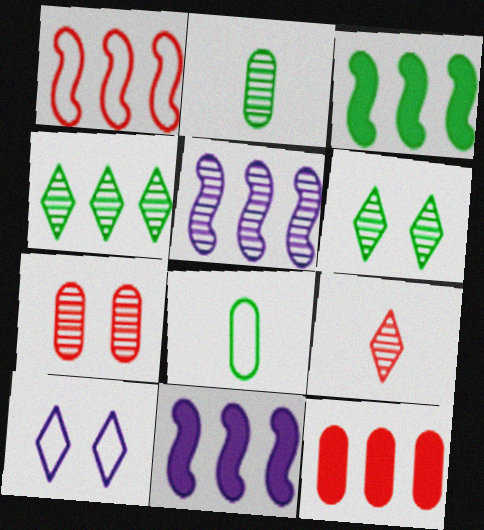[[1, 3, 5], 
[1, 8, 10], 
[3, 6, 8]]